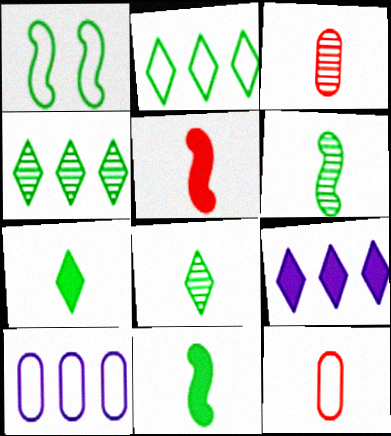[[1, 3, 9]]